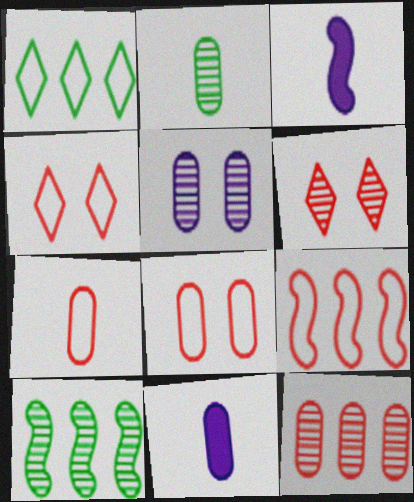[[2, 5, 12], 
[2, 7, 11], 
[4, 7, 9], 
[4, 10, 11]]